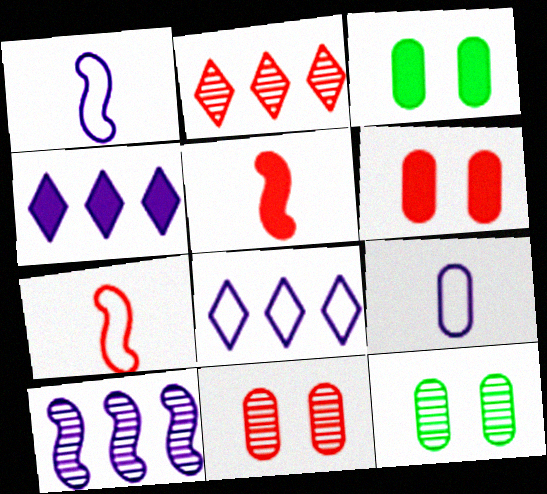[[1, 2, 3], 
[2, 6, 7], 
[3, 4, 5], 
[4, 7, 12], 
[5, 8, 12]]